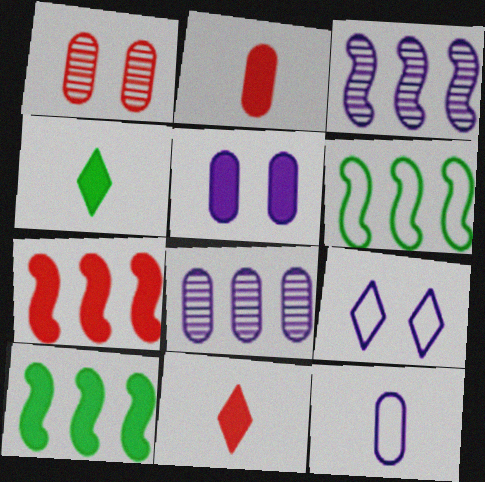[[3, 6, 7], 
[4, 5, 7], 
[5, 8, 12], 
[5, 10, 11]]